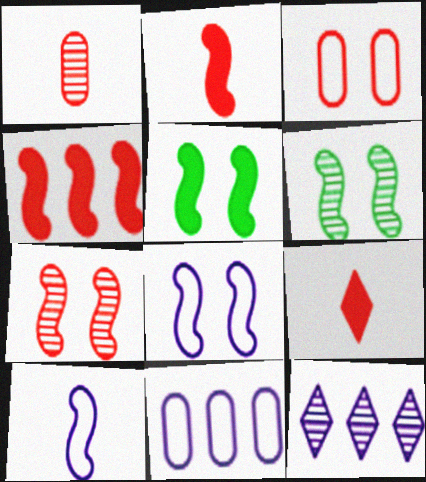[[1, 6, 12], 
[4, 6, 10], 
[5, 7, 8], 
[6, 9, 11]]